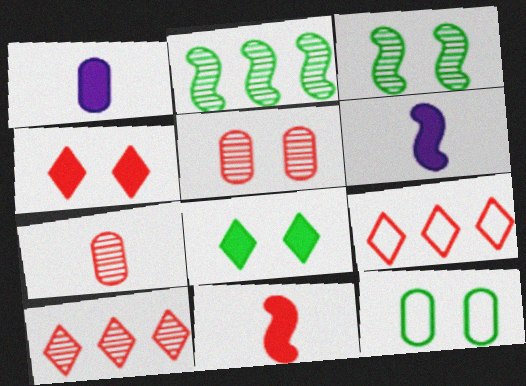[[1, 3, 9], 
[3, 8, 12], 
[5, 9, 11], 
[6, 10, 12]]